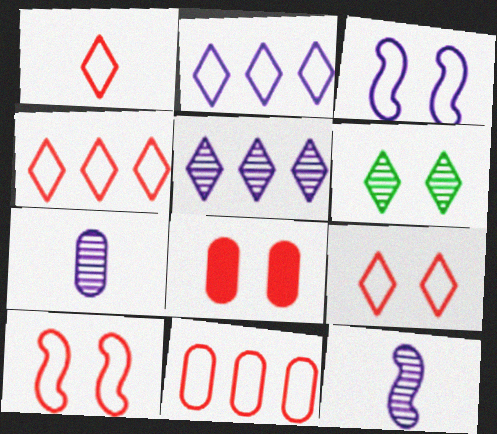[[1, 4, 9], 
[1, 10, 11], 
[3, 6, 8]]